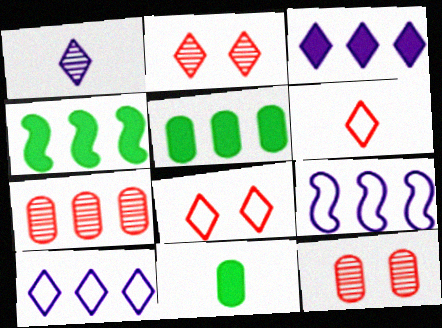[[2, 9, 11], 
[4, 7, 10]]